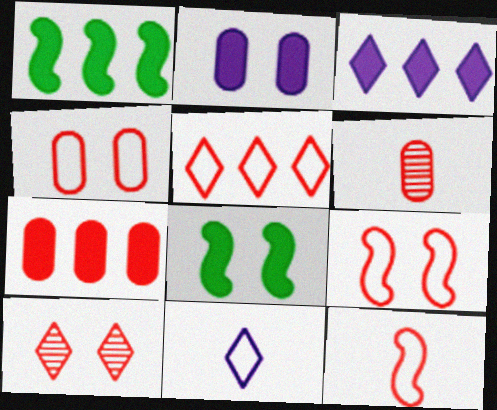[[1, 3, 7], 
[4, 5, 12], 
[4, 6, 7], 
[7, 10, 12]]